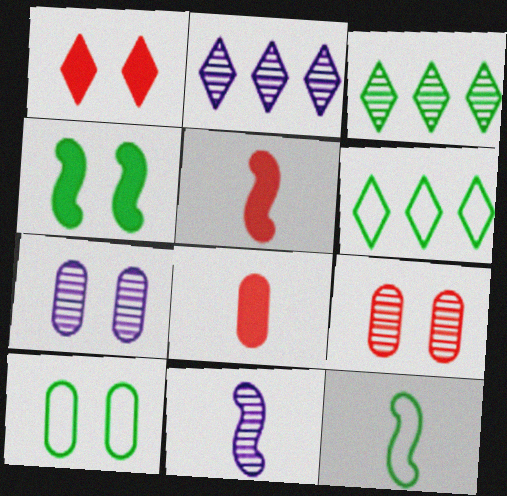[[2, 5, 10], 
[2, 7, 11], 
[3, 9, 11], 
[5, 6, 7], 
[5, 11, 12], 
[6, 10, 12]]